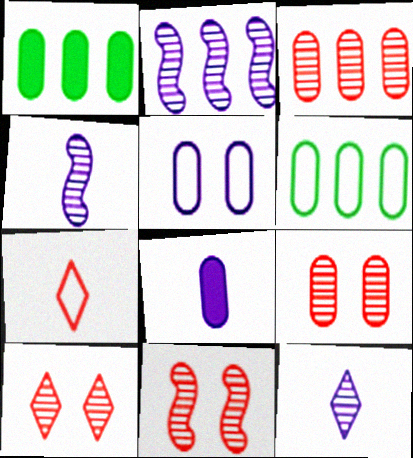[[6, 8, 9], 
[9, 10, 11]]